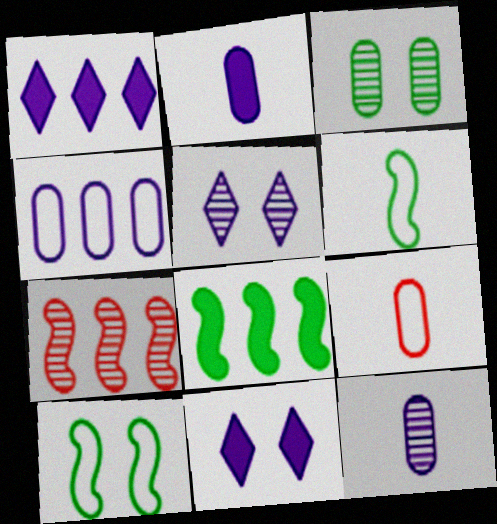[[5, 8, 9]]